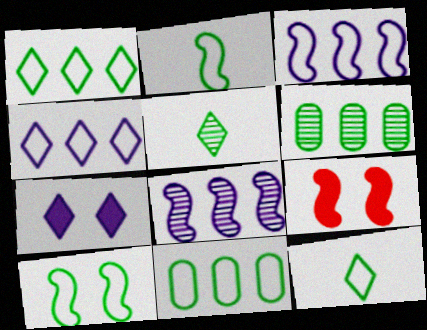[[2, 8, 9], 
[10, 11, 12]]